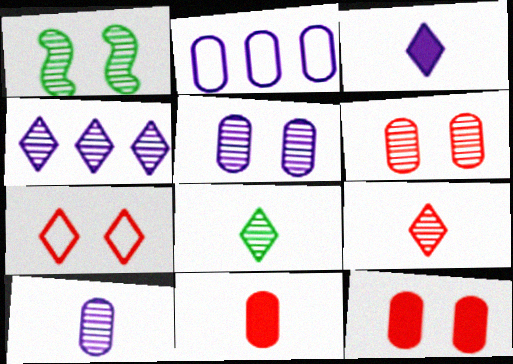[]